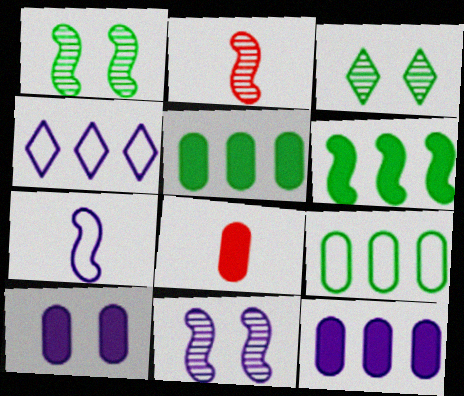[[1, 4, 8], 
[5, 8, 10]]